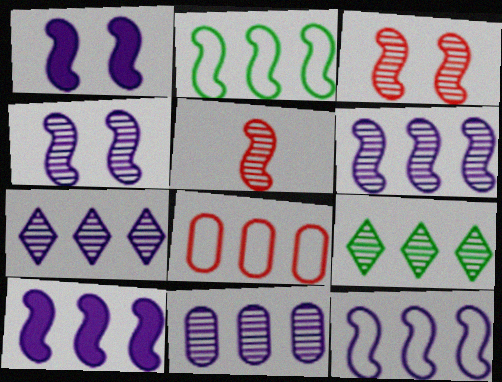[[1, 2, 5], 
[6, 7, 11], 
[6, 10, 12], 
[8, 9, 10]]